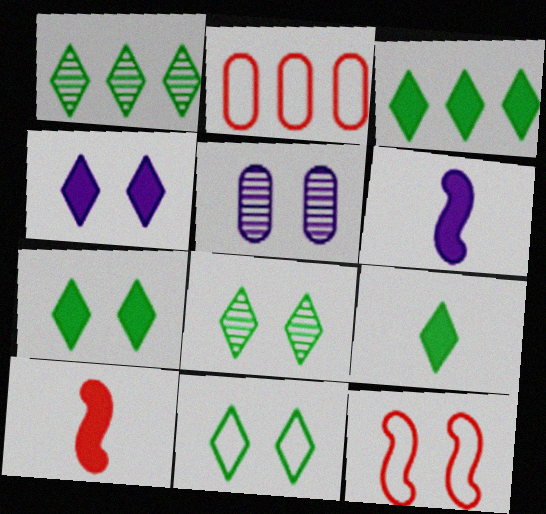[[1, 9, 11], 
[2, 6, 8], 
[3, 7, 9], 
[5, 7, 12], 
[7, 8, 11]]